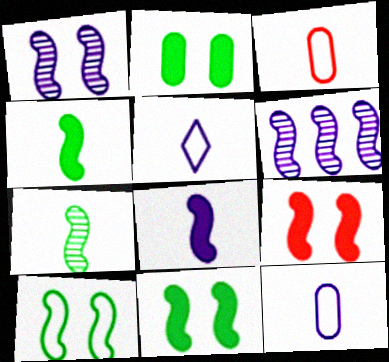[[1, 9, 10]]